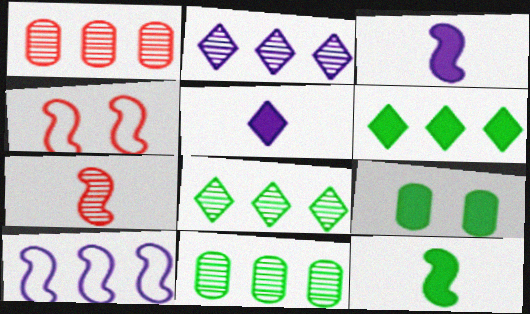[[1, 6, 10], 
[4, 5, 11], 
[6, 9, 12]]